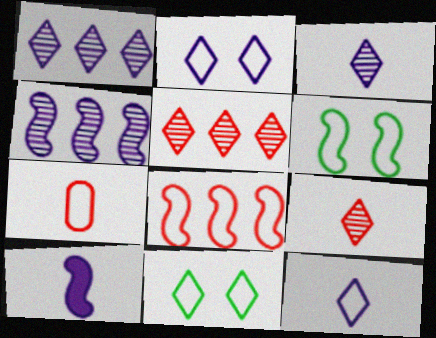[]